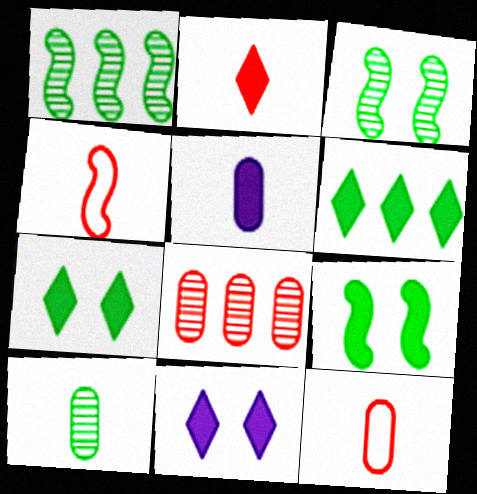[[1, 11, 12], 
[2, 6, 11], 
[5, 10, 12]]